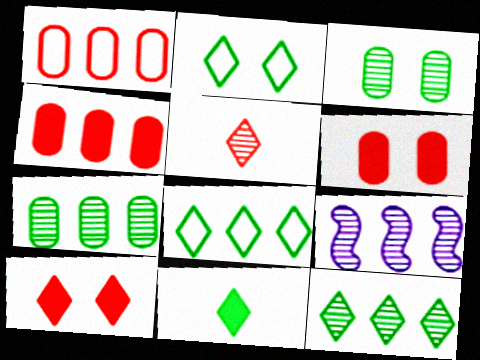[[2, 11, 12], 
[3, 5, 9], 
[4, 8, 9]]